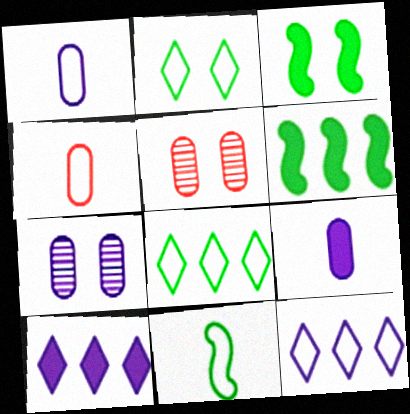[[5, 10, 11]]